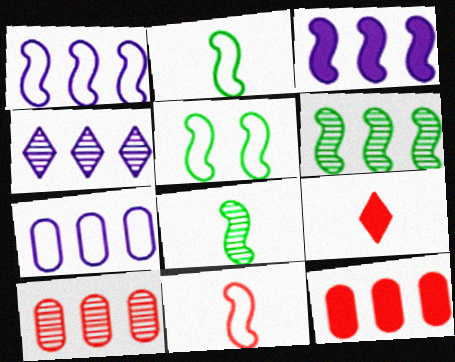[[1, 5, 11], 
[3, 4, 7], 
[4, 6, 10]]